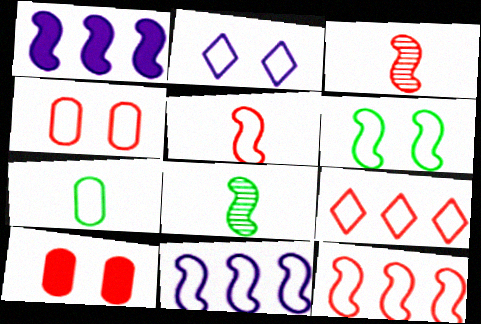[[1, 3, 6], 
[2, 4, 6], 
[2, 7, 12], 
[3, 9, 10], 
[4, 5, 9], 
[5, 6, 11]]